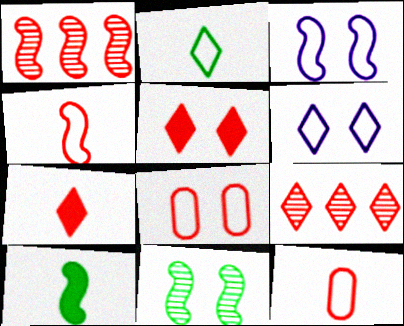[[1, 3, 10], 
[1, 5, 12], 
[1, 7, 8]]